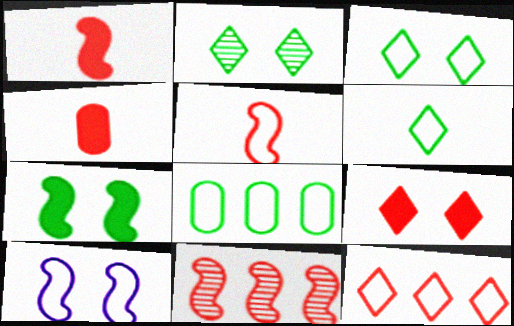[]